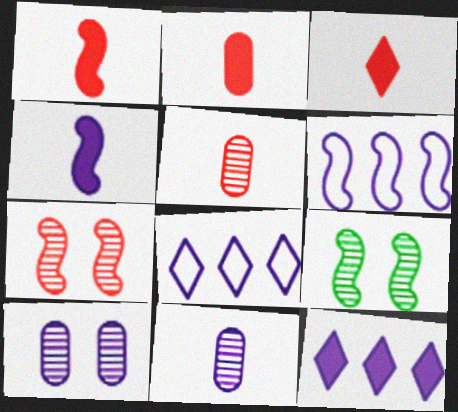[[1, 2, 3], 
[1, 6, 9], 
[2, 8, 9], 
[4, 8, 10]]